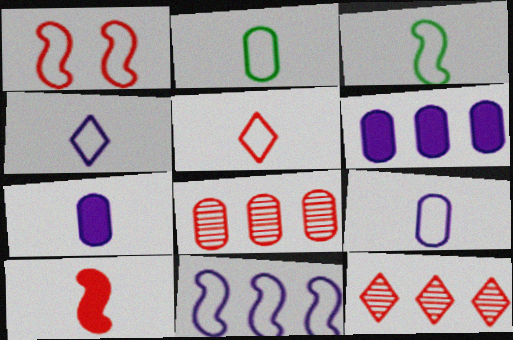[[1, 3, 11], 
[3, 5, 9]]